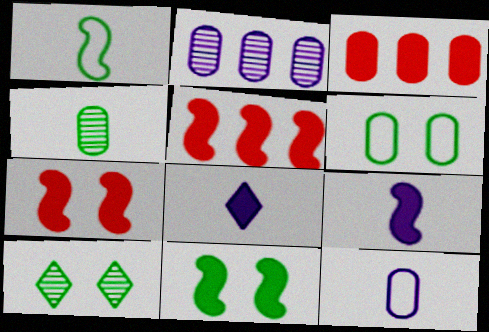[[3, 8, 11], 
[5, 9, 11], 
[5, 10, 12], 
[6, 10, 11]]